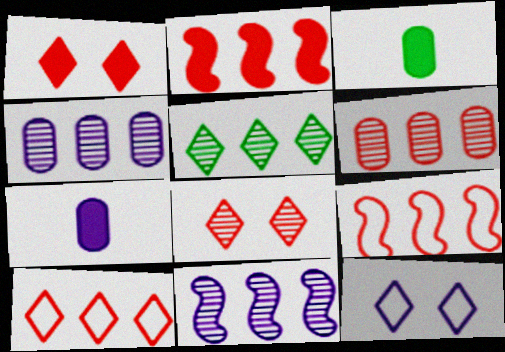[[2, 6, 10], 
[5, 6, 11], 
[7, 11, 12]]